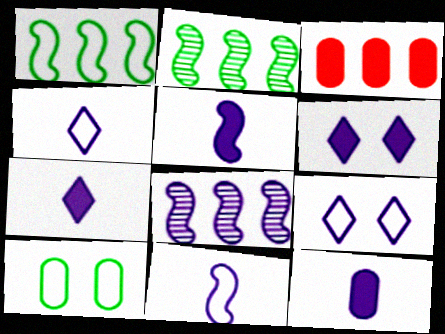[[5, 7, 12], 
[8, 9, 12]]